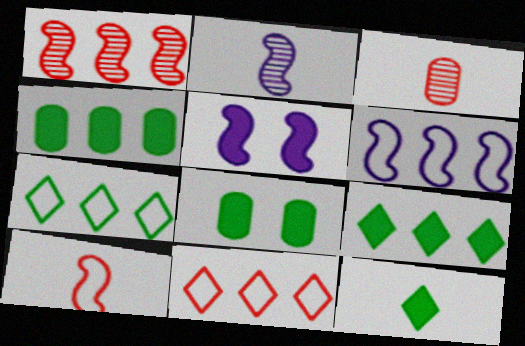[[2, 5, 6], 
[2, 8, 11], 
[3, 5, 7]]